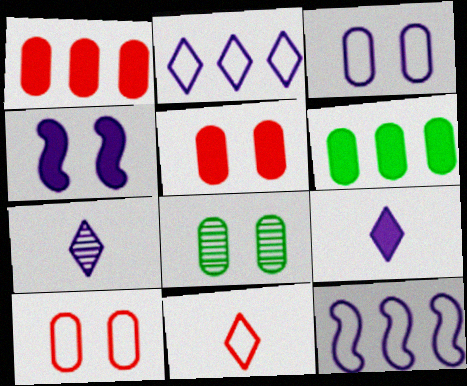[[3, 5, 8]]